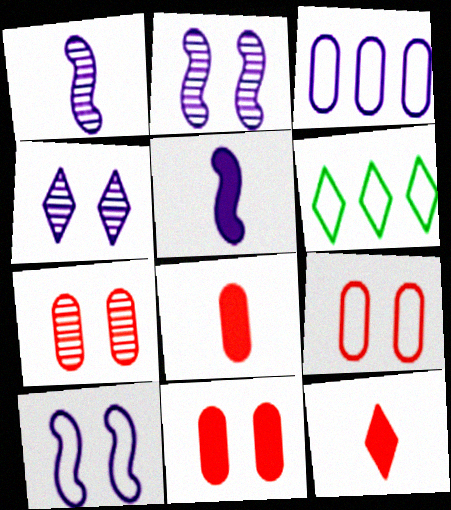[[1, 6, 11], 
[2, 6, 8], 
[3, 4, 5], 
[4, 6, 12], 
[5, 6, 7], 
[7, 9, 11]]